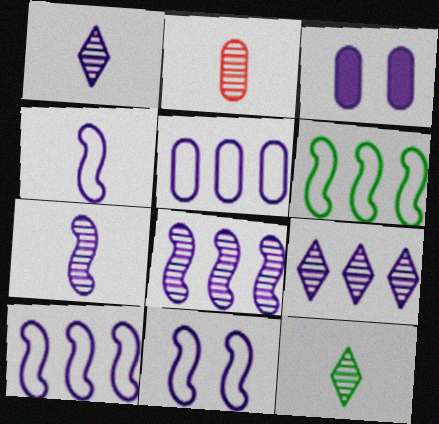[[1, 3, 10], 
[2, 7, 12], 
[3, 4, 9], 
[4, 10, 11]]